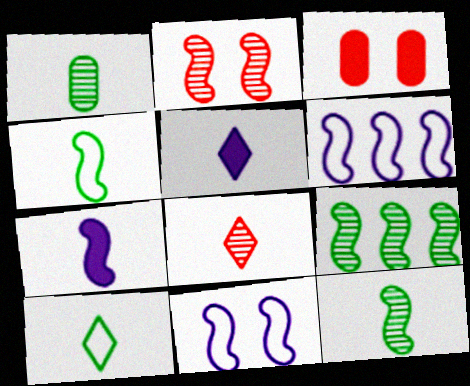[[5, 8, 10]]